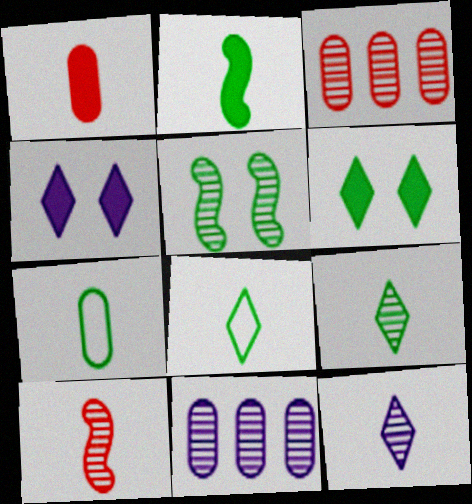[[2, 7, 9], 
[3, 5, 12]]